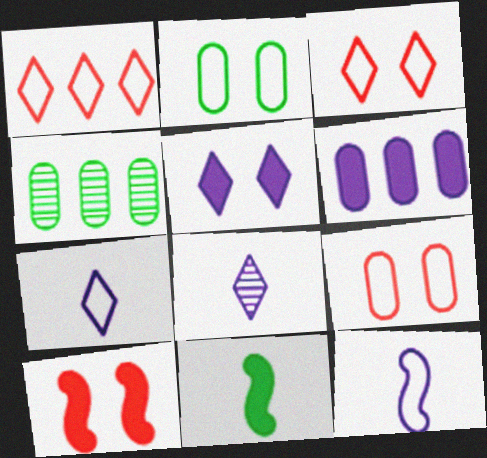[[1, 2, 12], 
[4, 7, 10]]